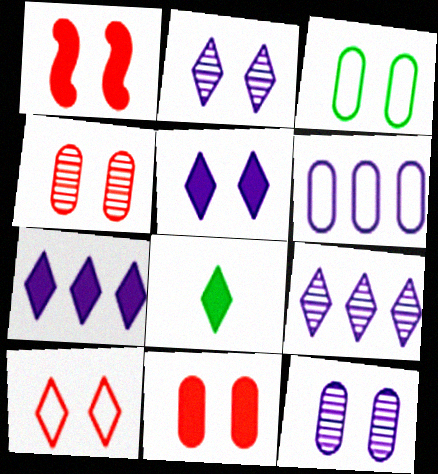[[1, 2, 3], 
[1, 4, 10], 
[3, 11, 12], 
[8, 9, 10]]